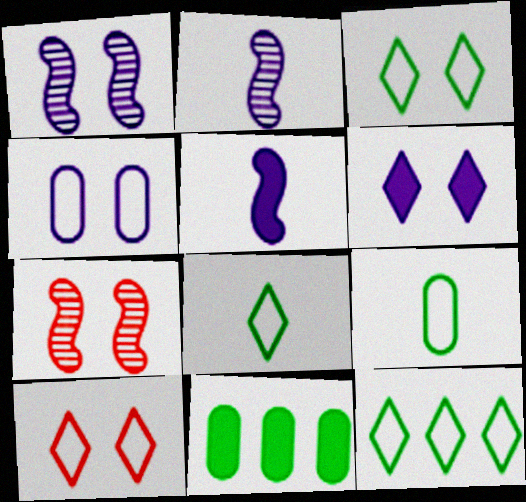[[1, 4, 6], 
[2, 10, 11], 
[3, 8, 12]]